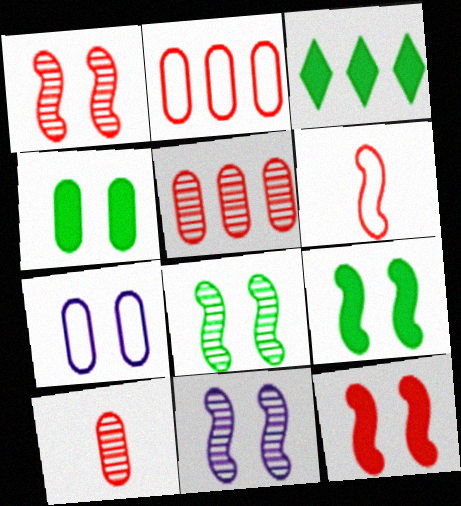[[1, 8, 11]]